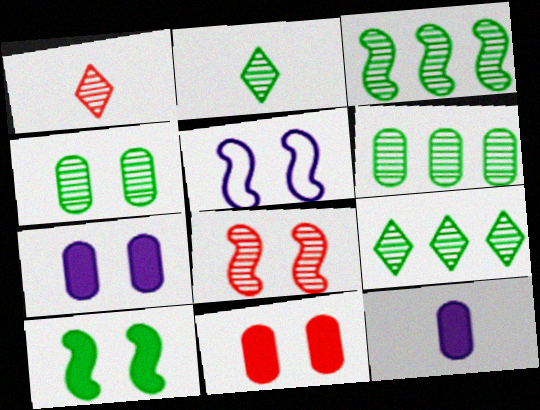[[2, 3, 4], 
[3, 6, 9], 
[5, 8, 10]]